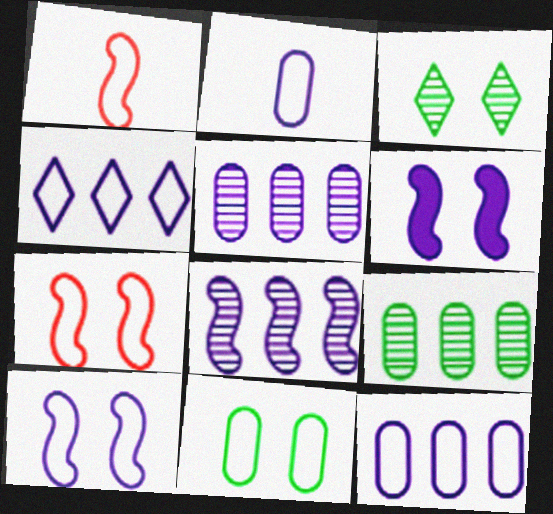[[1, 4, 11], 
[2, 4, 10]]